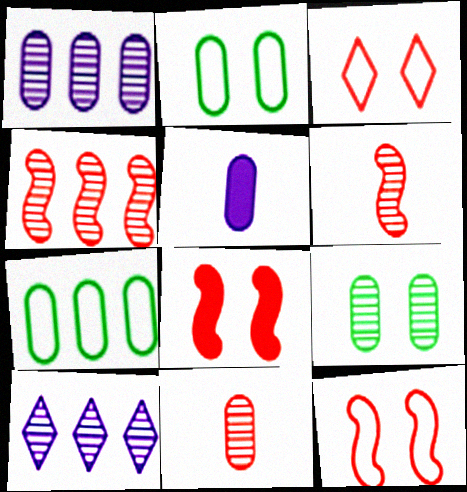[[1, 9, 11], 
[6, 9, 10]]